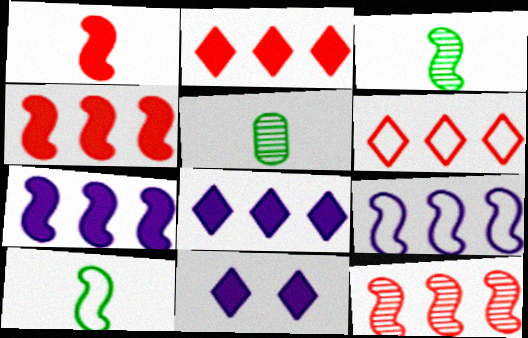[]